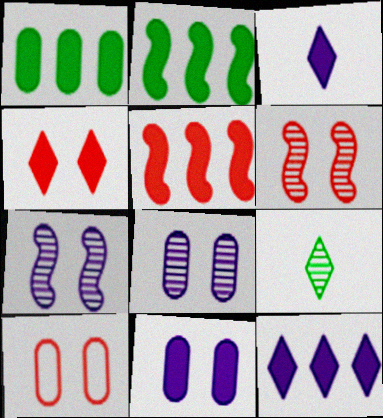[[1, 5, 12], 
[4, 6, 10]]